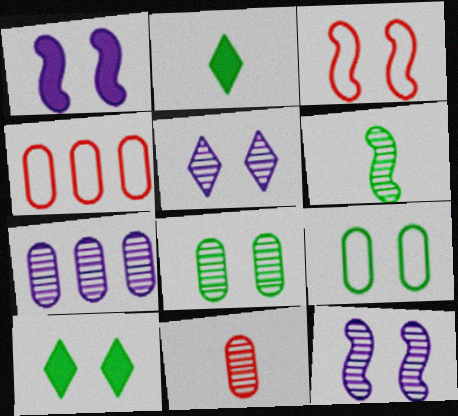[[2, 3, 7], 
[2, 4, 12], 
[7, 8, 11]]